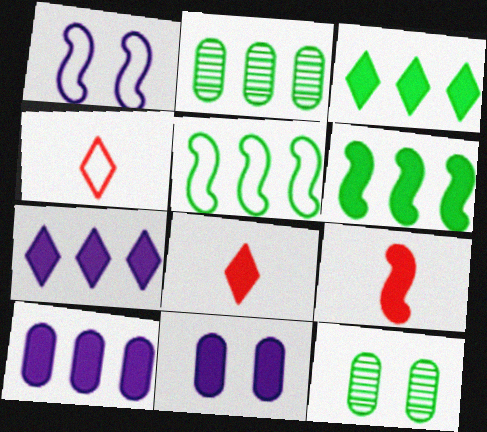[[1, 2, 8], 
[2, 3, 5], 
[3, 9, 11], 
[6, 8, 11]]